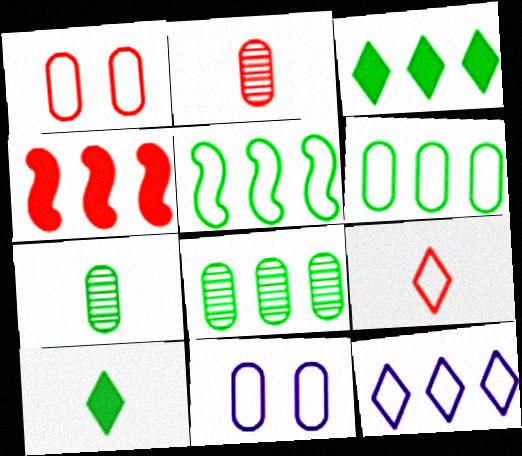[[3, 5, 8], 
[4, 8, 12], 
[5, 9, 11]]